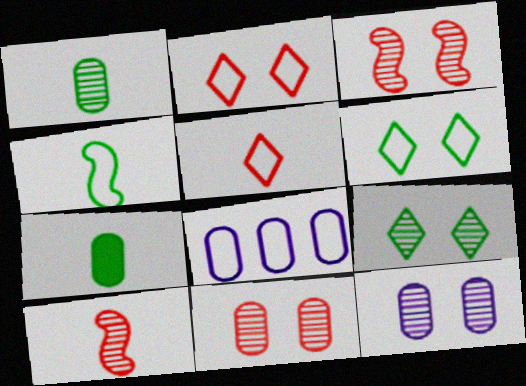[[2, 4, 8], 
[3, 9, 12], 
[7, 8, 11]]